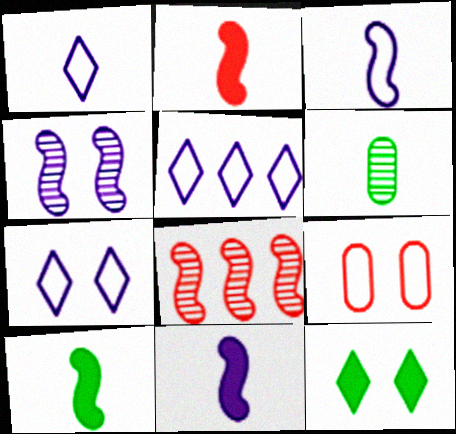[[1, 2, 6], 
[1, 5, 7], 
[2, 10, 11], 
[4, 9, 12]]